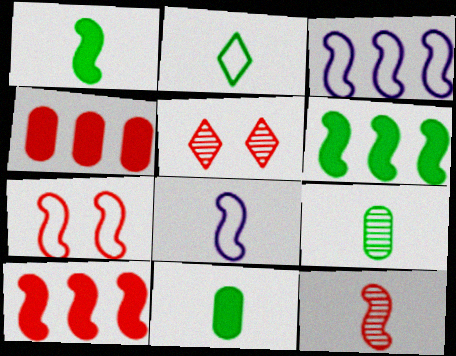[[1, 2, 9], 
[1, 8, 12], 
[3, 5, 11], 
[7, 10, 12]]